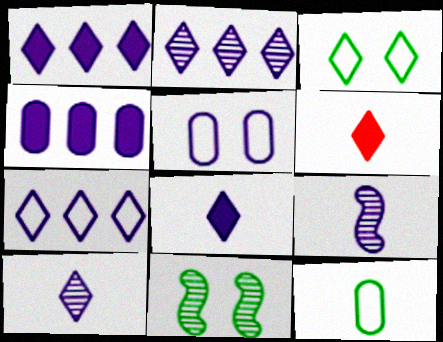[[1, 2, 7], 
[1, 5, 9], 
[2, 3, 6], 
[6, 9, 12]]